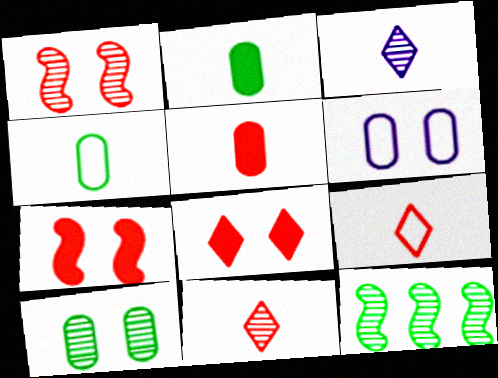[]